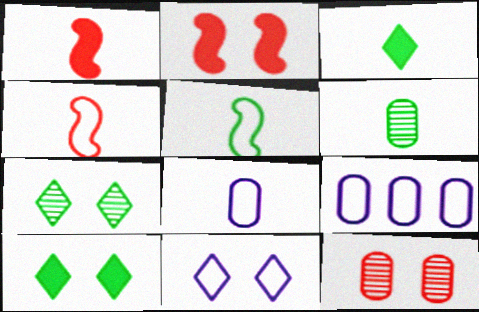[[1, 7, 9], 
[3, 5, 6]]